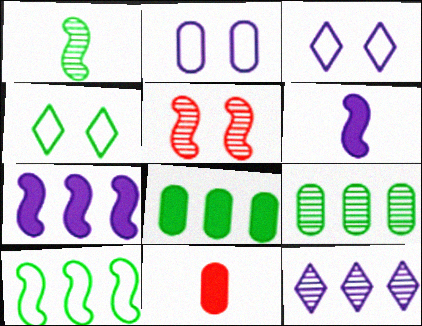[[1, 4, 8], 
[2, 6, 12], 
[2, 9, 11], 
[5, 6, 10]]